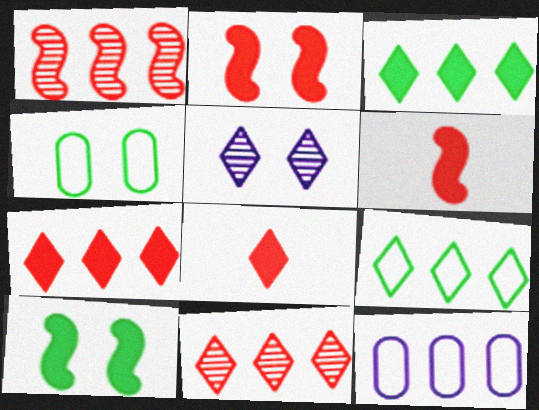[[1, 3, 12], 
[2, 4, 5], 
[5, 8, 9]]